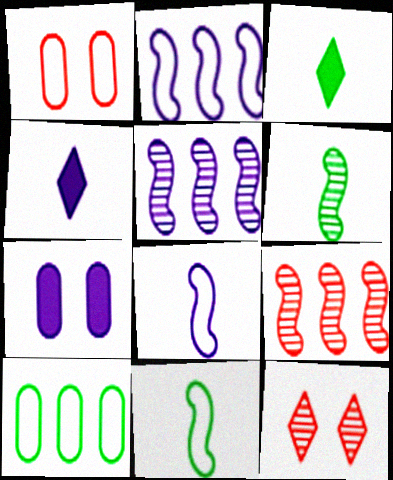[[1, 3, 5]]